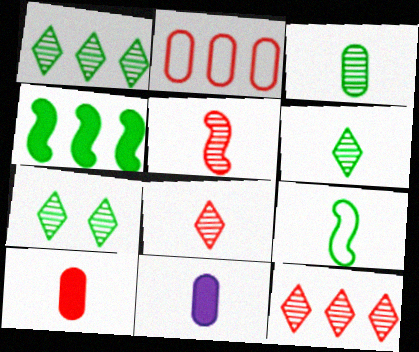[[1, 6, 7], 
[8, 9, 11]]